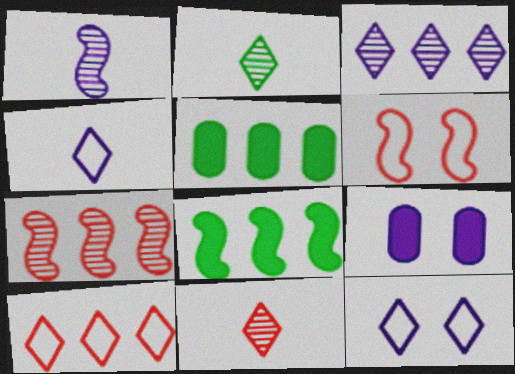[[1, 6, 8]]